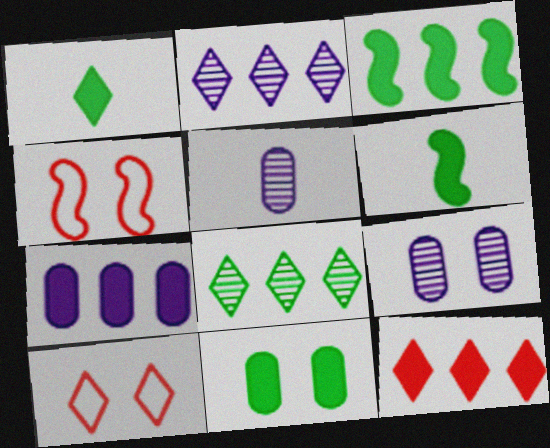[[1, 2, 10], 
[1, 3, 11], 
[3, 5, 10], 
[3, 7, 12]]